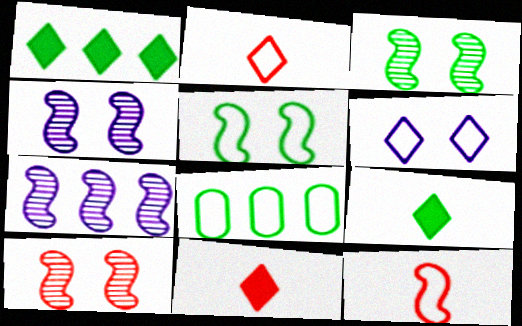[[3, 4, 10], 
[3, 8, 9], 
[4, 8, 11], 
[6, 8, 12]]